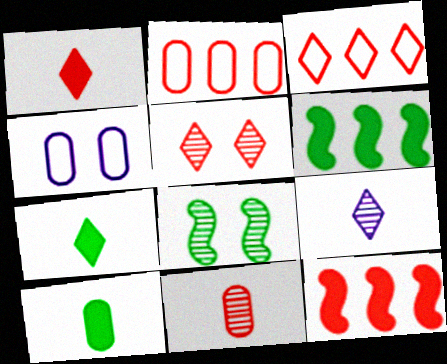[[1, 3, 5]]